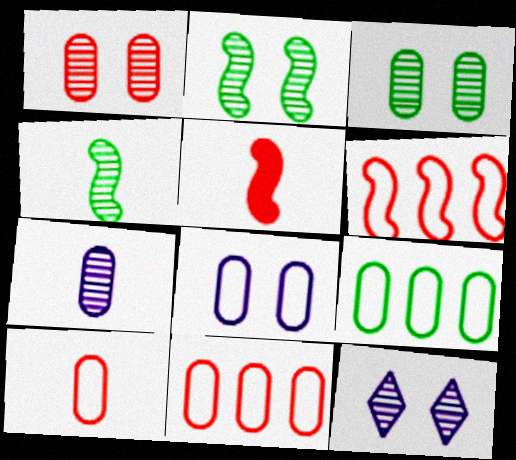[[1, 2, 12], 
[5, 9, 12], 
[8, 9, 10]]